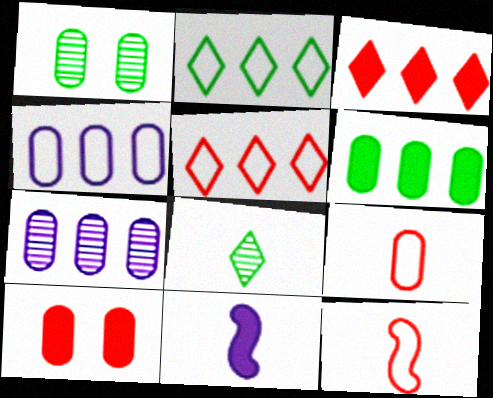[[1, 5, 11], 
[8, 9, 11]]